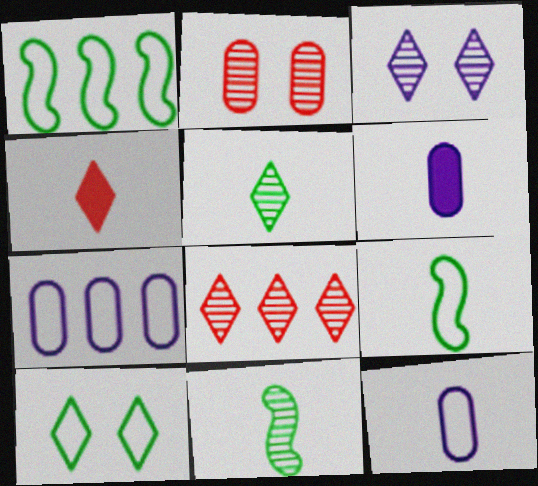[[3, 5, 8], 
[4, 11, 12]]